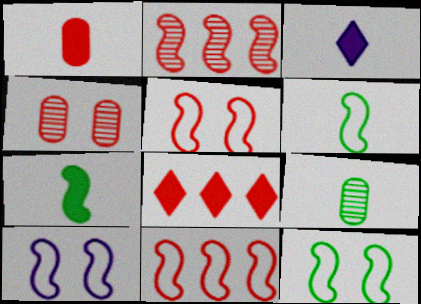[[1, 3, 7], 
[2, 7, 10], 
[5, 10, 12], 
[6, 10, 11], 
[8, 9, 10]]